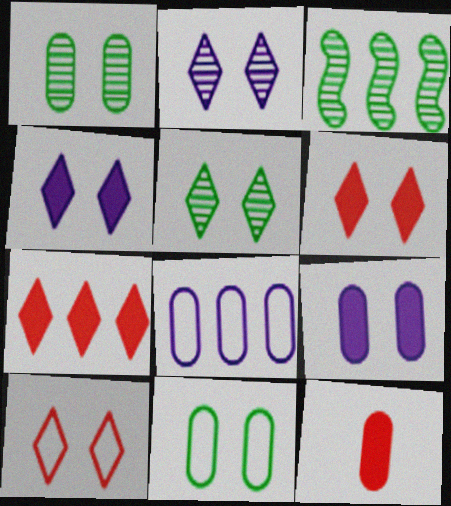[[1, 8, 12], 
[3, 7, 8], 
[4, 5, 10]]